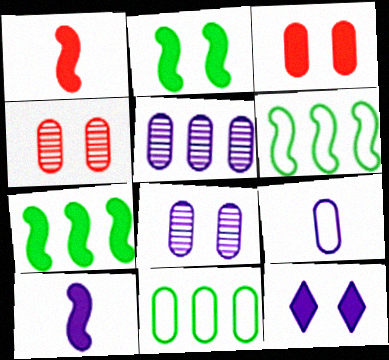[[2, 3, 12]]